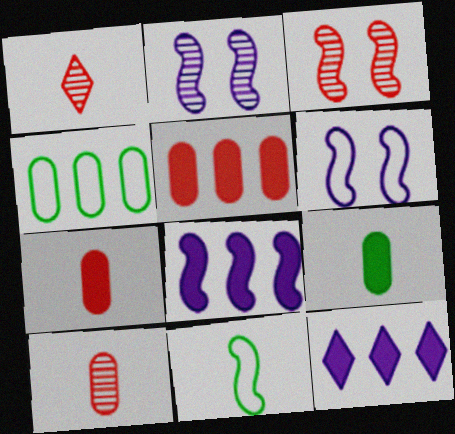[[3, 8, 11]]